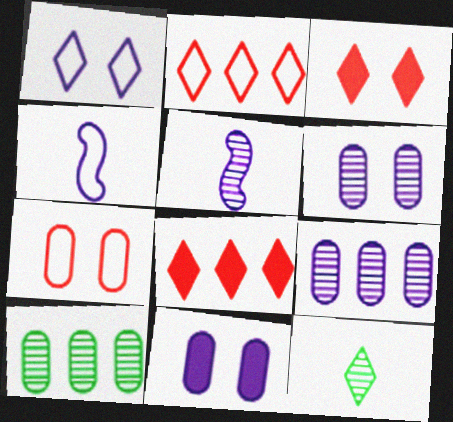[[1, 8, 12], 
[3, 4, 10]]